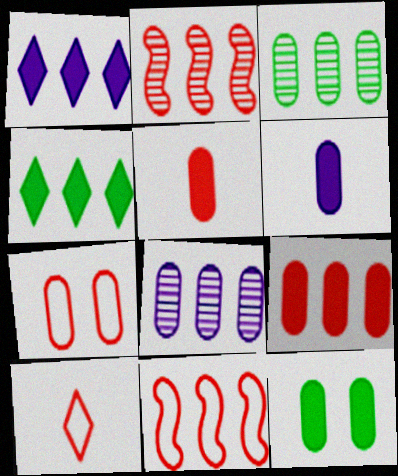[[1, 3, 11], 
[3, 6, 7], 
[4, 8, 11], 
[6, 9, 12], 
[7, 10, 11]]